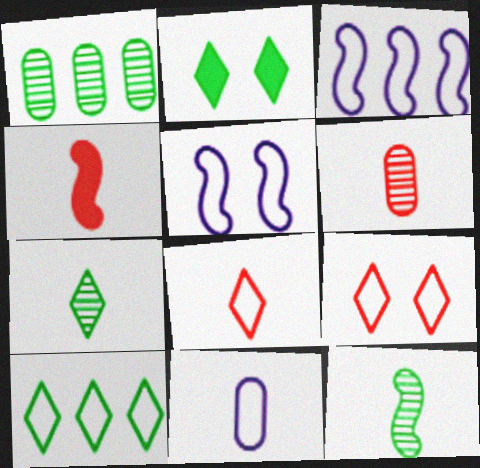[[2, 3, 6], 
[2, 7, 10], 
[4, 6, 8], 
[4, 7, 11]]